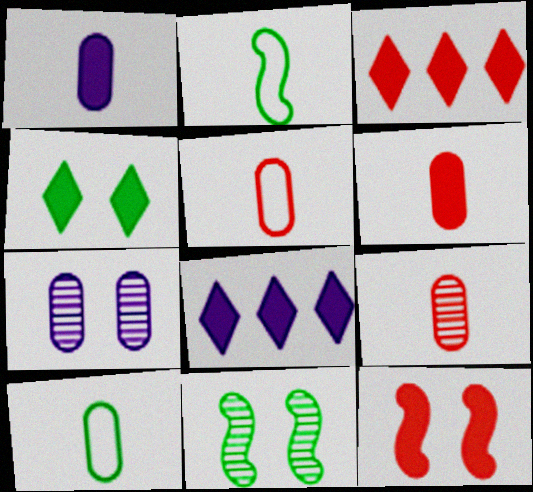[[1, 9, 10], 
[2, 3, 7], 
[3, 6, 12], 
[5, 6, 9], 
[5, 8, 11]]